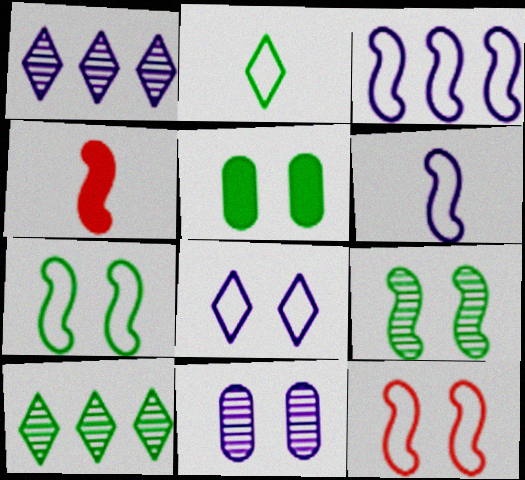[[3, 4, 9]]